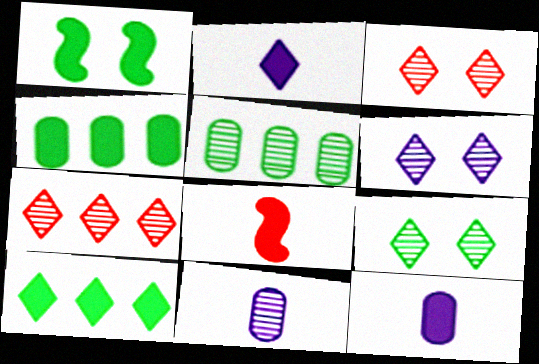[[3, 6, 9]]